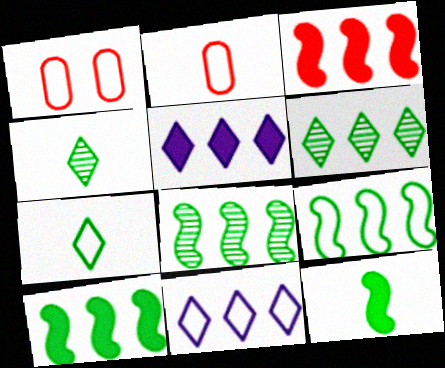[[8, 9, 10]]